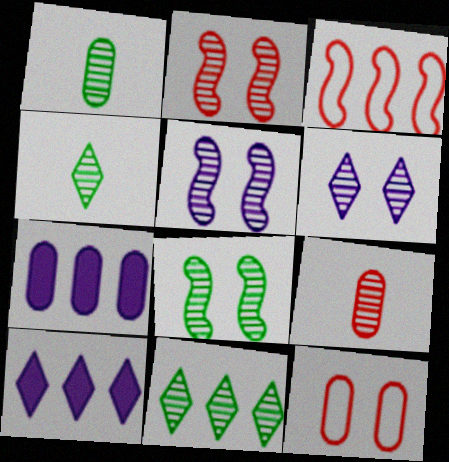[[1, 7, 12], 
[1, 8, 11], 
[2, 5, 8], 
[3, 7, 11], 
[5, 9, 11]]